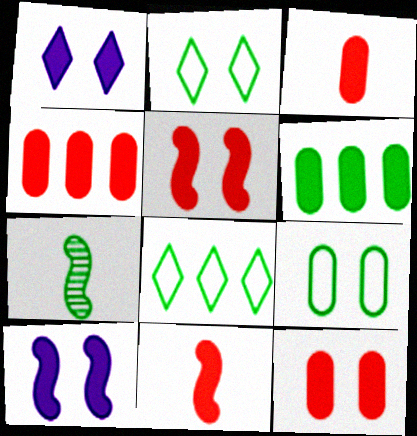[[1, 6, 11], 
[2, 6, 7], 
[3, 4, 12]]